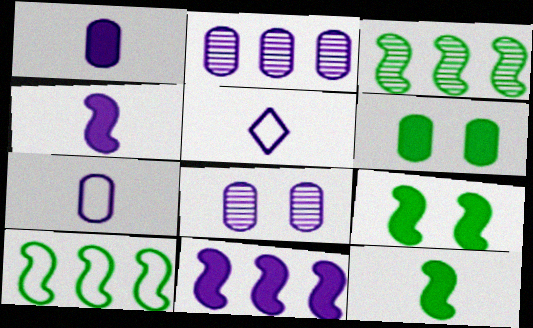[[5, 8, 11]]